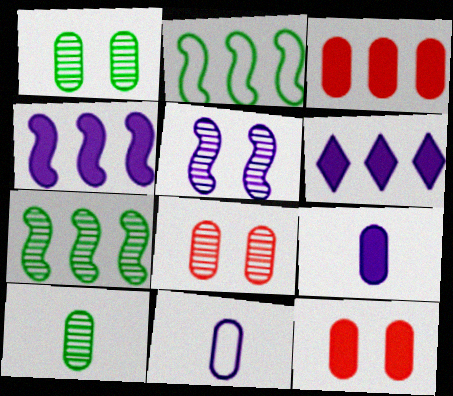[[1, 3, 11], 
[5, 6, 11]]